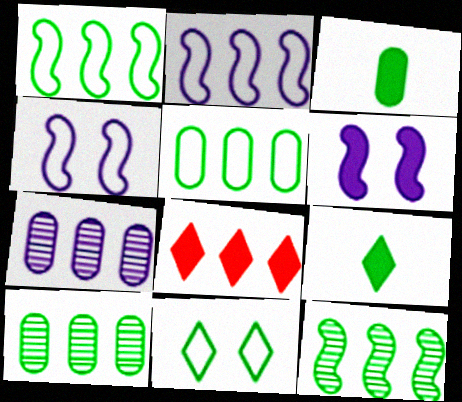[[1, 7, 8], 
[2, 8, 10], 
[3, 6, 8], 
[3, 11, 12]]